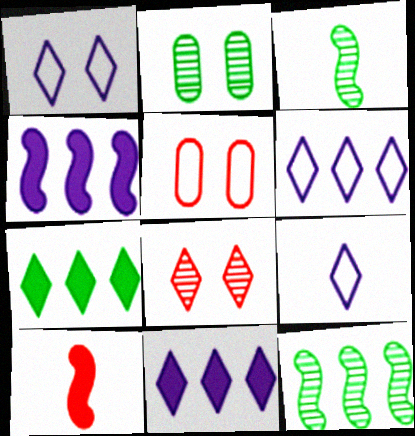[[1, 6, 9], 
[2, 6, 10], 
[3, 5, 11], 
[7, 8, 9]]